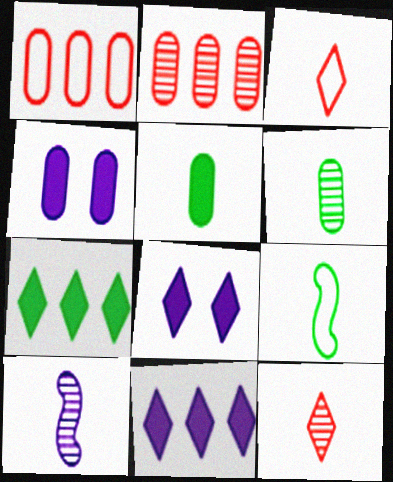[[1, 4, 6], 
[2, 8, 9], 
[3, 5, 10], 
[6, 10, 12]]